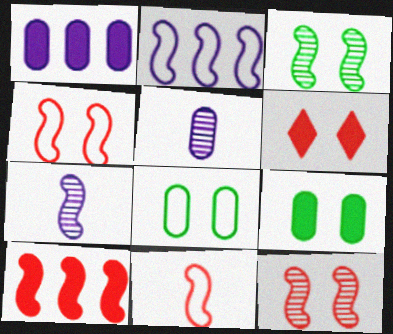[[10, 11, 12]]